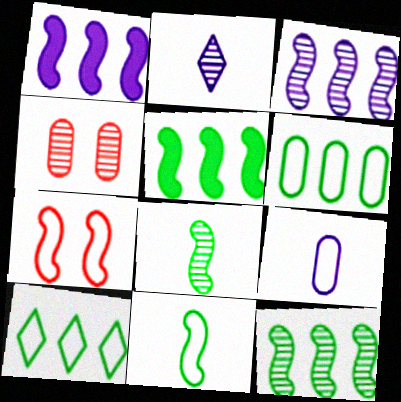[[1, 7, 8], 
[2, 4, 12], 
[7, 9, 10]]